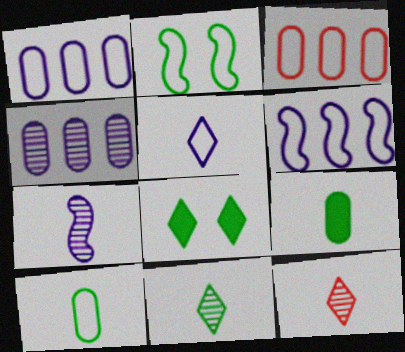[[2, 3, 5], 
[3, 7, 8]]